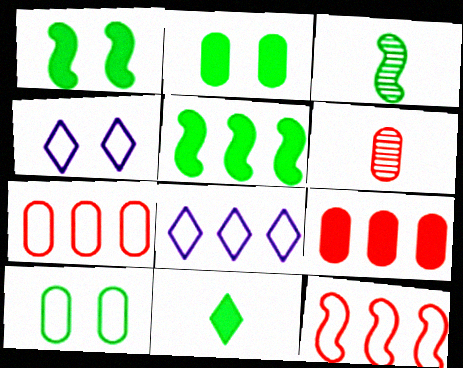[[1, 6, 8], 
[2, 5, 11], 
[3, 4, 9], 
[4, 5, 6]]